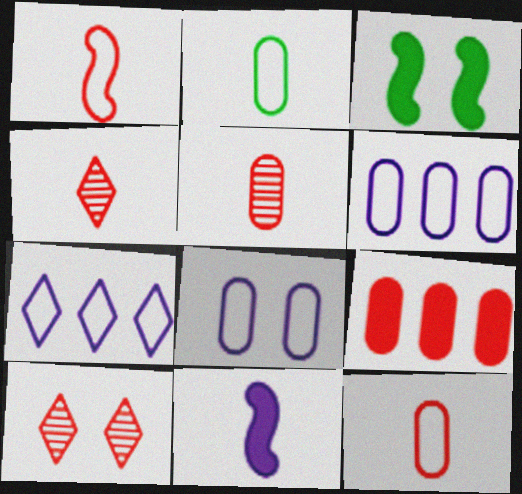[[1, 9, 10], 
[2, 4, 11], 
[3, 4, 6], 
[3, 5, 7], 
[3, 8, 10]]